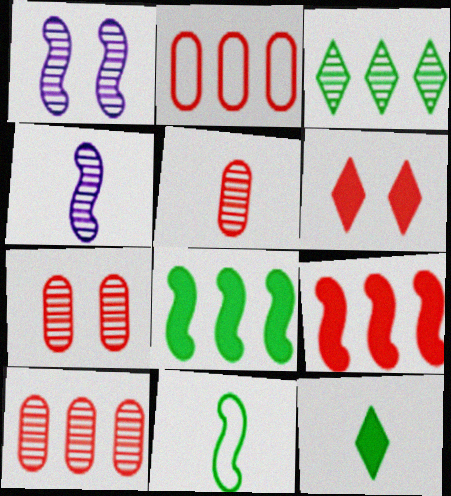[[1, 2, 12], 
[1, 3, 5], 
[1, 9, 11], 
[3, 4, 7], 
[5, 7, 10]]